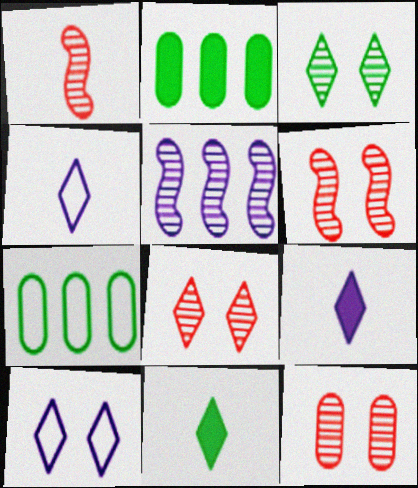[[1, 2, 10], 
[2, 4, 6], 
[6, 7, 9], 
[6, 8, 12]]